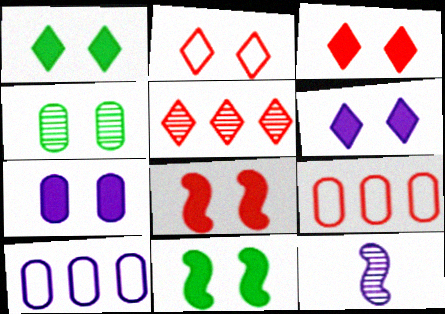[[1, 3, 6], 
[1, 7, 8], 
[1, 9, 12], 
[3, 7, 11], 
[4, 5, 12], 
[6, 10, 12]]